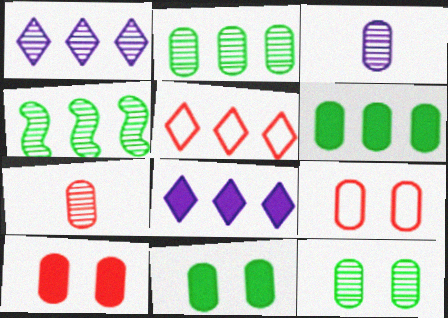[[3, 6, 9]]